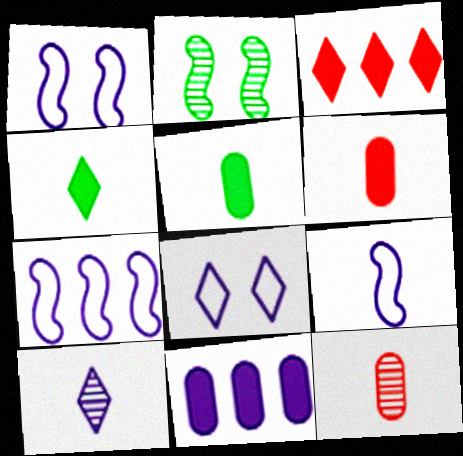[[1, 7, 9], 
[1, 10, 11], 
[4, 9, 12]]